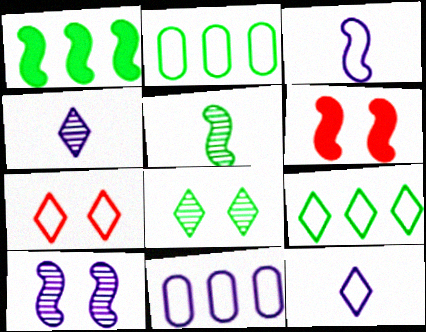[[2, 3, 7], 
[2, 4, 6], 
[7, 9, 12]]